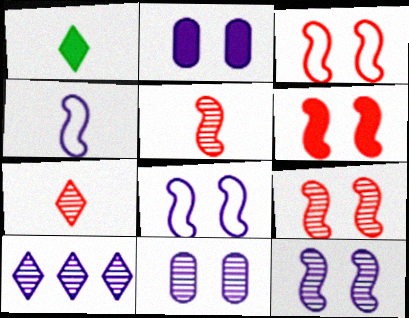[[2, 4, 10], 
[3, 6, 9]]